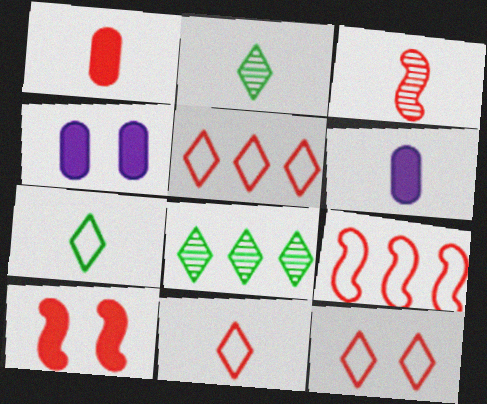[[1, 3, 11], 
[2, 4, 9], 
[3, 6, 7], 
[3, 9, 10], 
[5, 11, 12]]